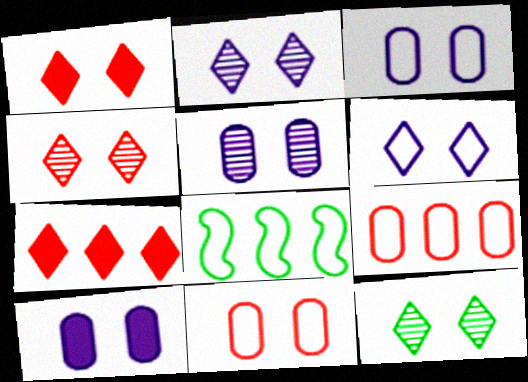[[1, 6, 12], 
[2, 4, 12], 
[3, 5, 10]]